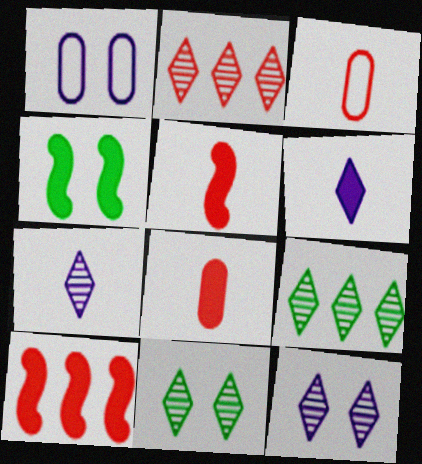[[1, 5, 9], 
[2, 7, 11]]